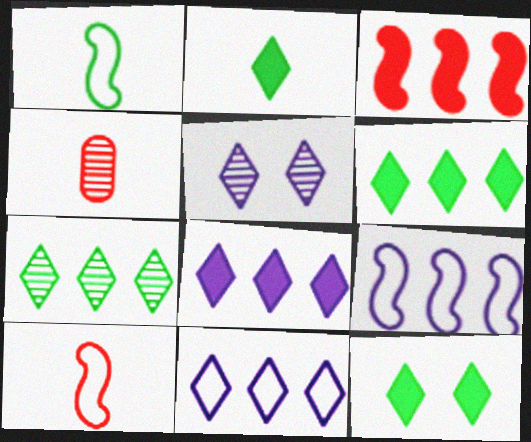[[2, 6, 12], 
[4, 9, 12]]